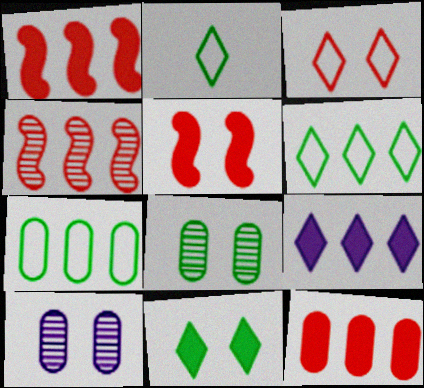[[1, 2, 10], 
[4, 7, 9]]